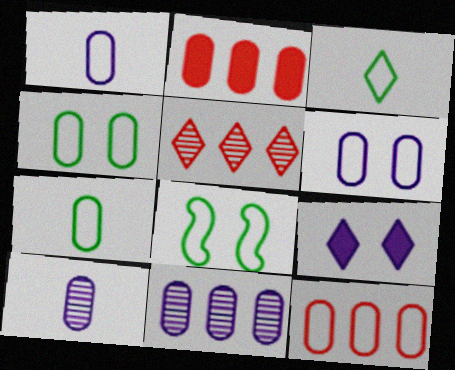[[1, 4, 12], 
[2, 4, 10], 
[3, 5, 9], 
[6, 7, 12]]